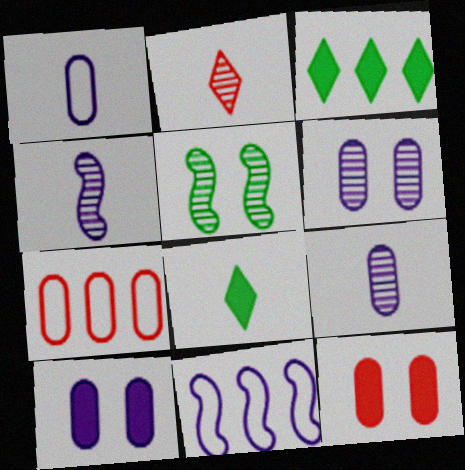[]